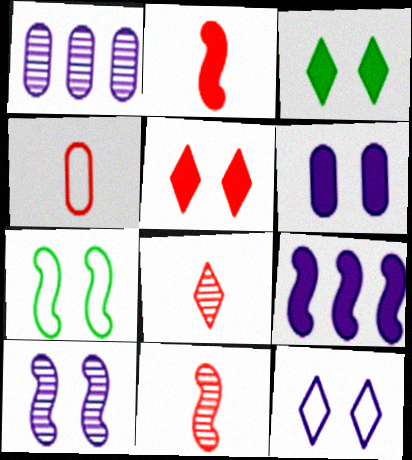[[2, 4, 8], 
[6, 10, 12], 
[7, 9, 11]]